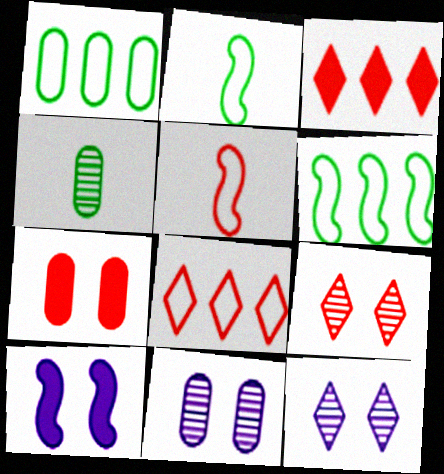[[2, 3, 11], 
[4, 8, 10]]